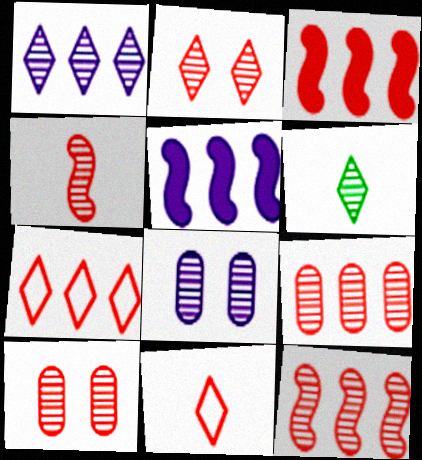[[1, 2, 6], 
[2, 4, 9], 
[3, 7, 9], 
[3, 10, 11], 
[6, 8, 12]]